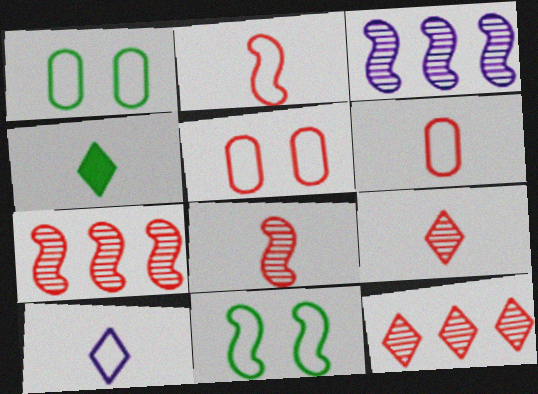[[3, 4, 5], 
[4, 9, 10]]